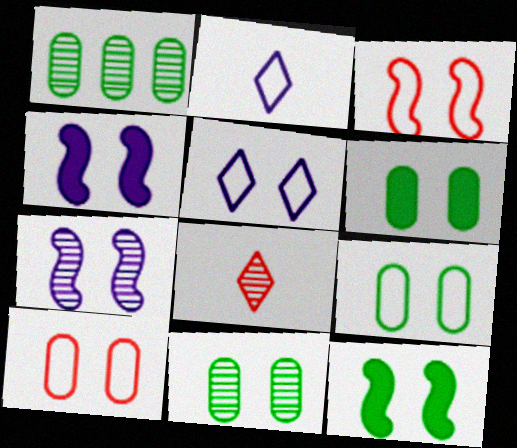[[1, 7, 8], 
[3, 5, 9], 
[3, 7, 12], 
[6, 9, 11]]